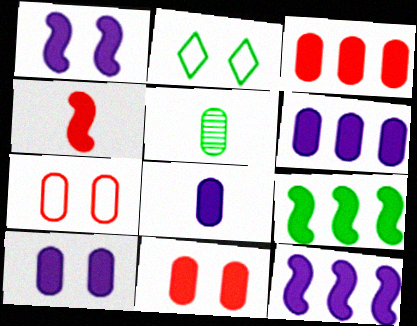[[1, 4, 9], 
[2, 5, 9], 
[5, 6, 7], 
[6, 8, 10]]